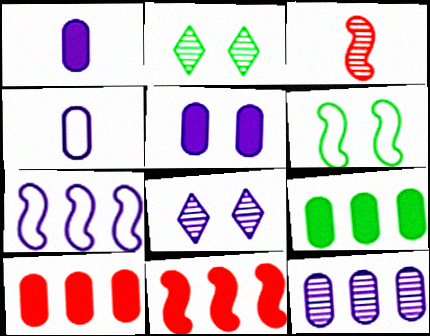[[1, 7, 8], 
[2, 3, 12], 
[2, 4, 11], 
[4, 5, 12]]